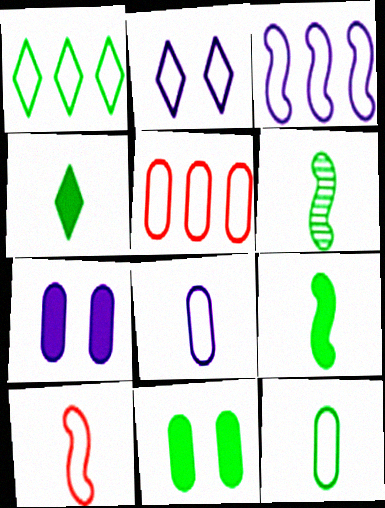[[1, 3, 5], 
[1, 6, 11], 
[2, 3, 8], 
[4, 6, 12]]